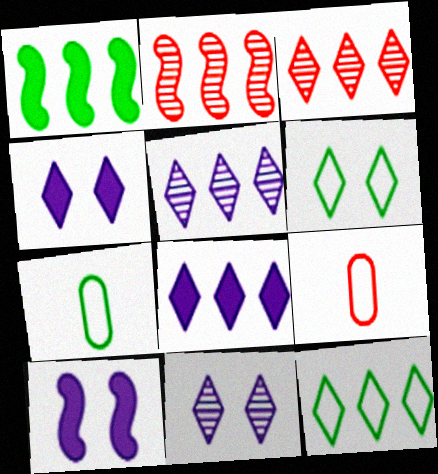[[1, 9, 11], 
[2, 4, 7], 
[3, 7, 10], 
[3, 8, 12]]